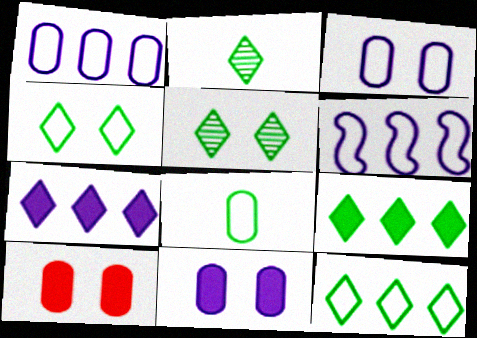[[2, 4, 9], 
[2, 6, 10]]